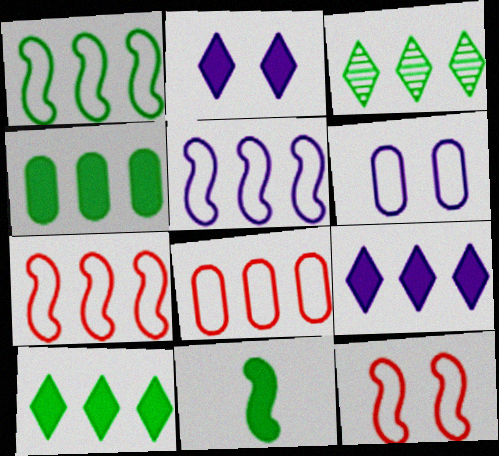[[1, 3, 4], 
[1, 5, 7]]